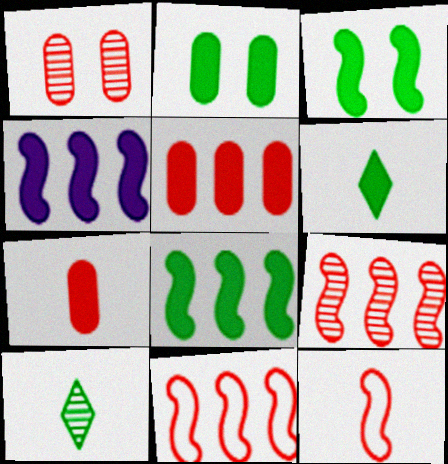[[2, 6, 8]]